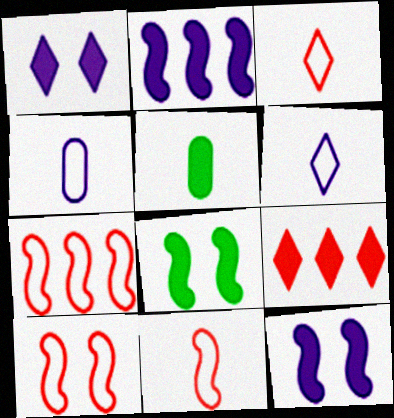[[5, 9, 12], 
[7, 10, 11]]